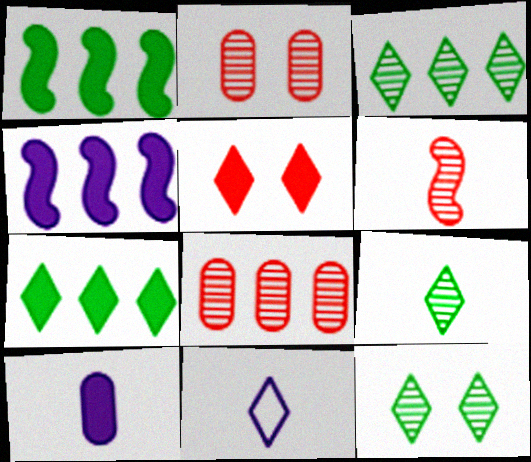[[1, 2, 11], 
[1, 5, 10], 
[3, 5, 11], 
[3, 9, 12]]